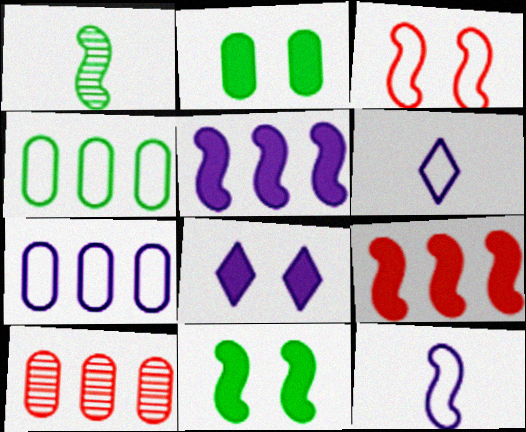[[1, 3, 5], 
[3, 4, 6], 
[6, 10, 11]]